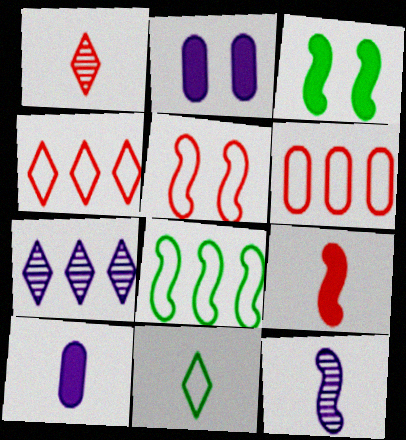[[1, 2, 8]]